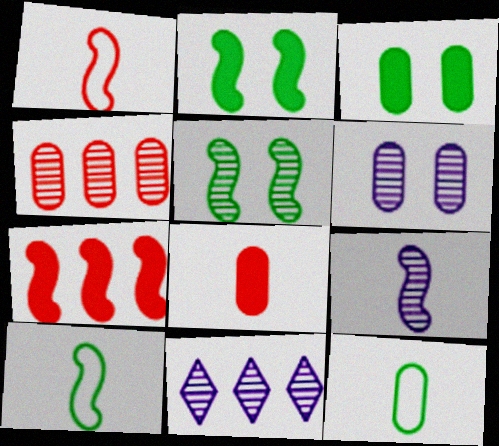[[1, 3, 11], 
[6, 9, 11]]